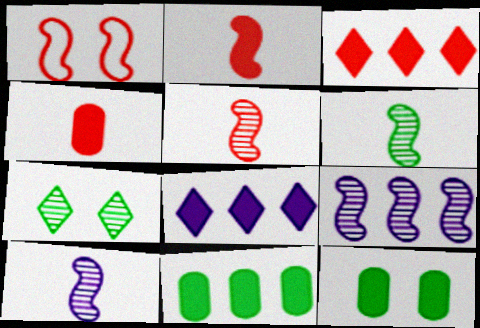[[2, 8, 12], 
[5, 6, 10]]